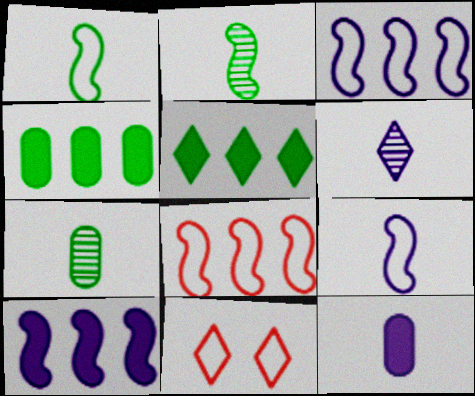[[5, 6, 11], 
[6, 9, 12], 
[7, 10, 11]]